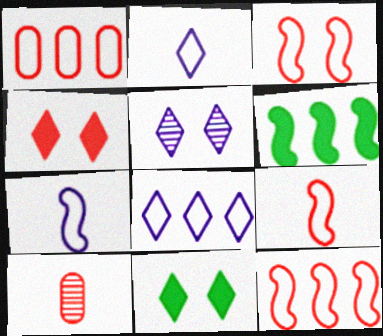[[3, 9, 12], 
[4, 10, 12]]